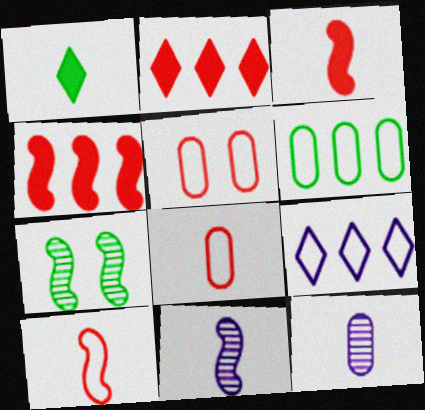[[1, 6, 7], 
[1, 8, 11], 
[1, 10, 12]]